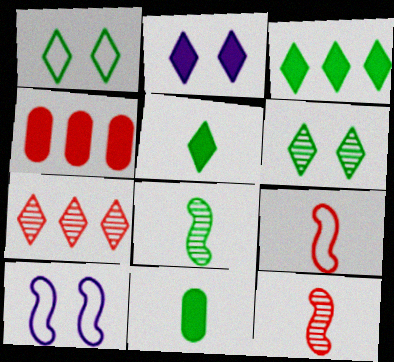[[7, 10, 11]]